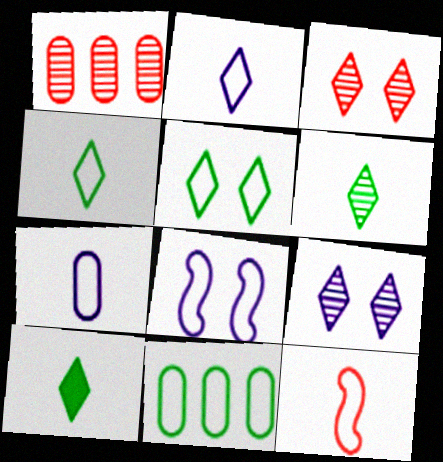[[1, 8, 10], 
[4, 6, 10], 
[4, 7, 12]]